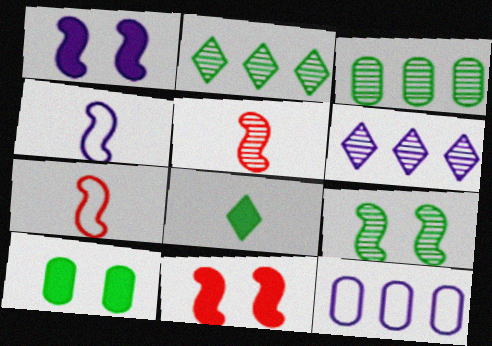[[6, 7, 10]]